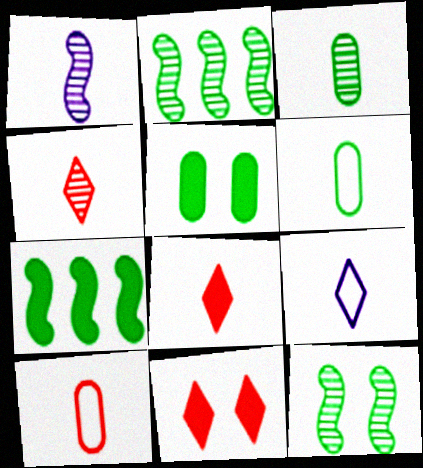[[1, 3, 4], 
[1, 6, 8]]